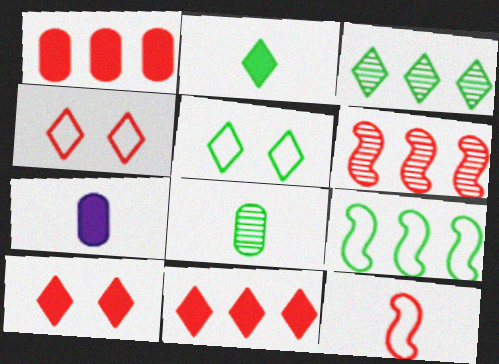[[2, 3, 5], 
[5, 6, 7]]